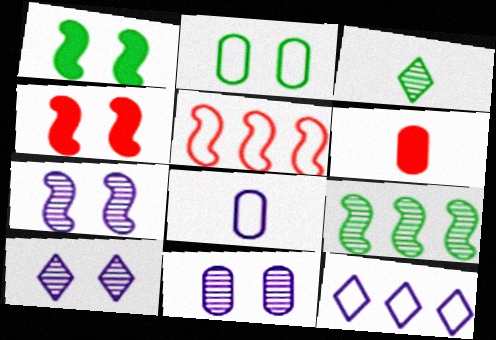[[2, 4, 10], 
[7, 10, 11]]